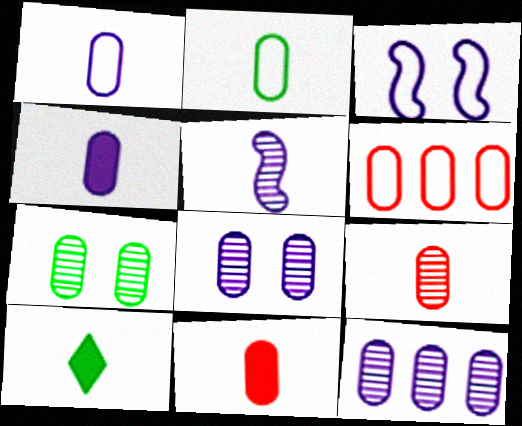[[2, 4, 9], 
[4, 6, 7], 
[7, 9, 12]]